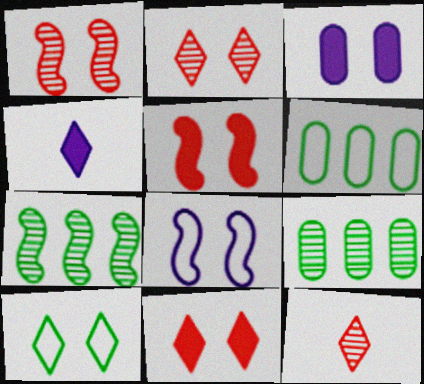[[1, 3, 10], 
[1, 4, 6]]